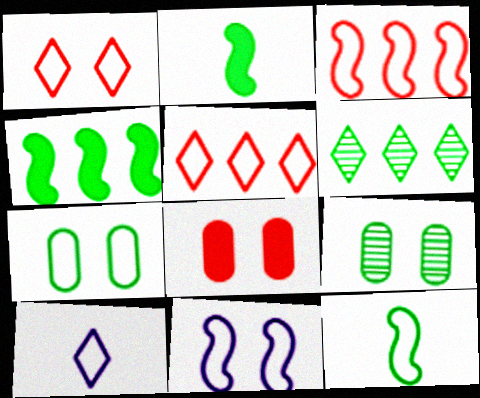[[1, 7, 11], 
[2, 6, 7], 
[3, 7, 10], 
[3, 11, 12]]